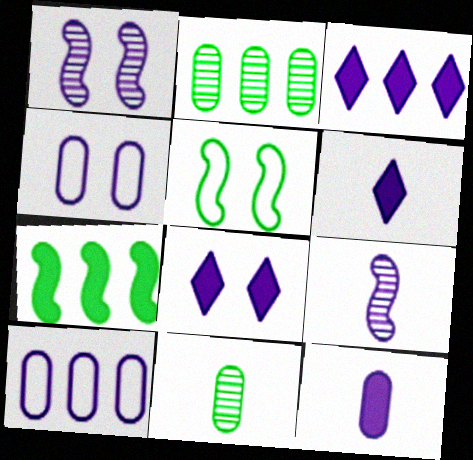[[1, 4, 8], 
[1, 6, 10], 
[3, 4, 9], 
[3, 6, 8], 
[8, 9, 10]]